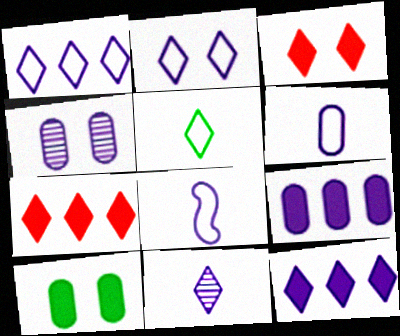[[2, 11, 12], 
[4, 6, 9], 
[4, 8, 12]]